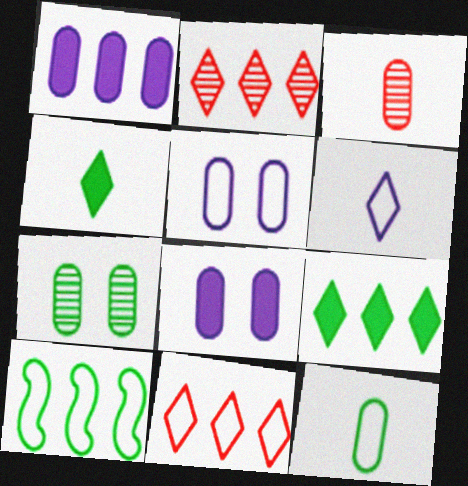[[1, 2, 10], 
[4, 7, 10]]